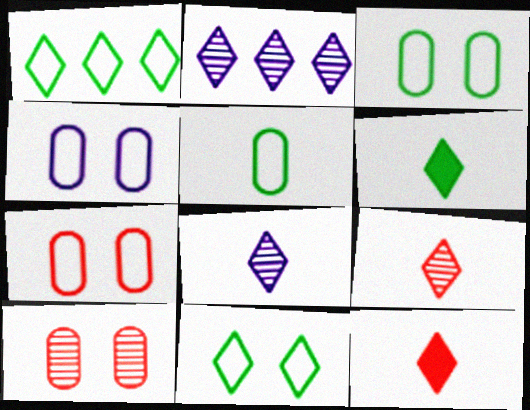[[2, 11, 12], 
[3, 4, 7]]